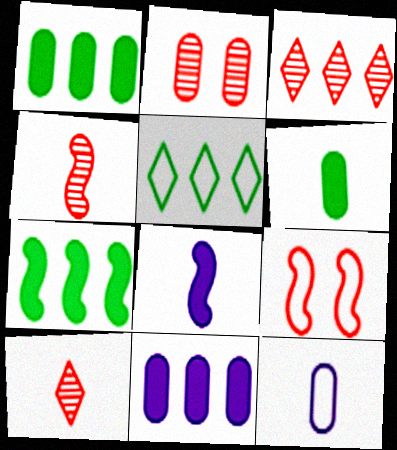[[1, 2, 12], 
[2, 3, 4], 
[2, 5, 8], 
[5, 9, 12]]